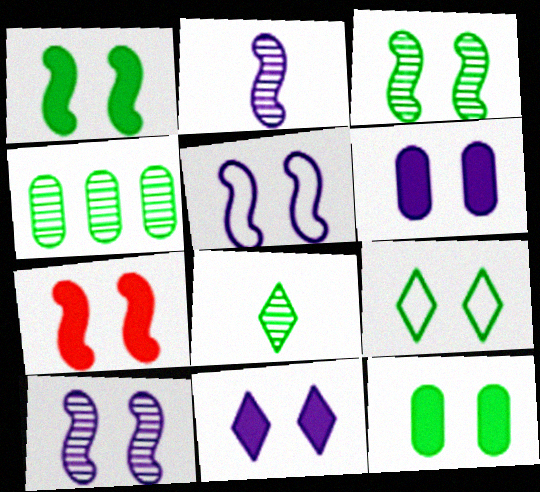[[3, 4, 8], 
[3, 5, 7], 
[3, 9, 12], 
[7, 11, 12]]